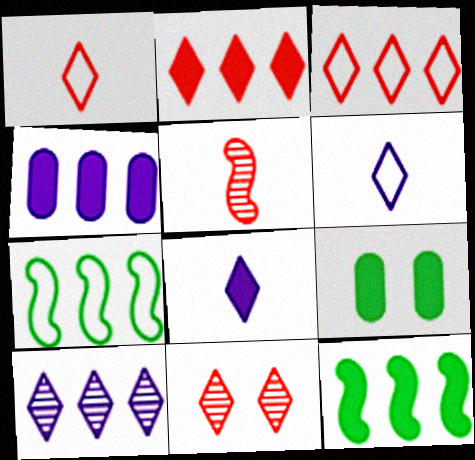[[1, 2, 11], 
[2, 4, 12]]